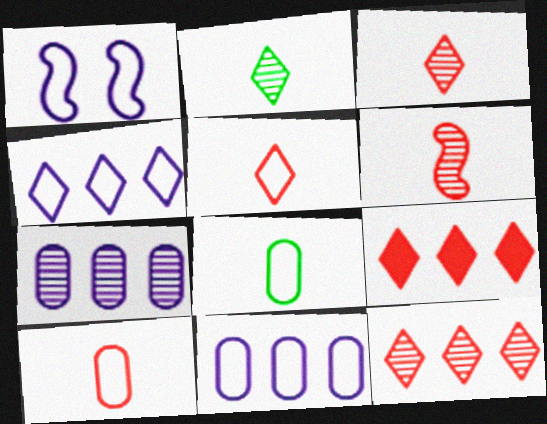[]